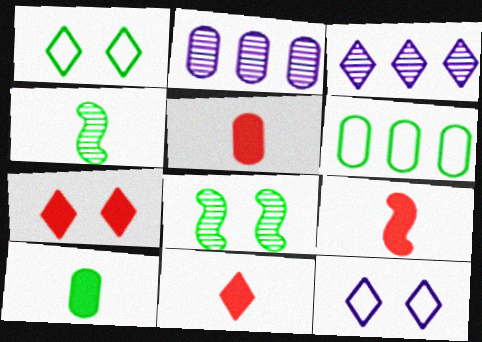[[1, 2, 9], 
[1, 3, 11], 
[5, 9, 11]]